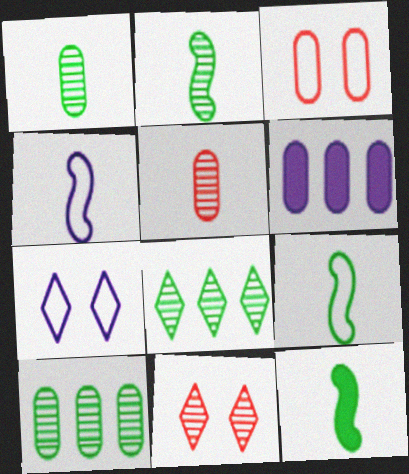[[1, 3, 6], 
[2, 9, 12], 
[6, 9, 11]]